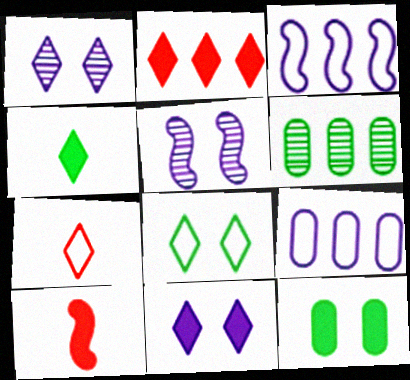[[2, 3, 6], 
[2, 4, 11]]